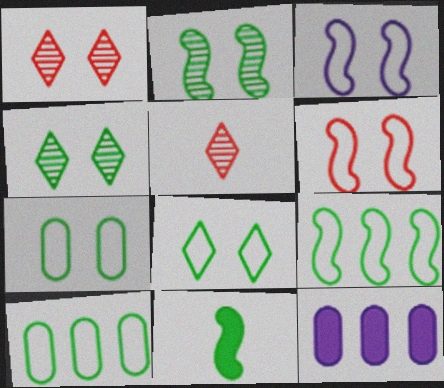[[2, 9, 11], 
[4, 10, 11]]